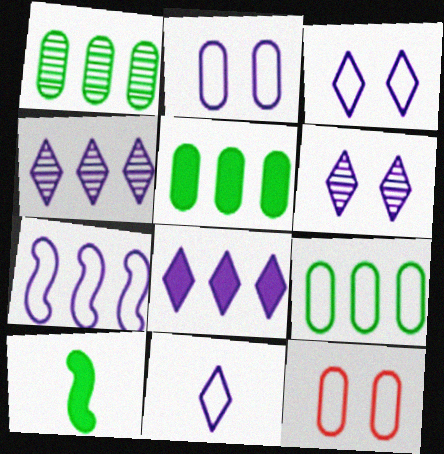[[1, 5, 9], 
[2, 7, 11], 
[4, 10, 12], 
[6, 8, 11]]